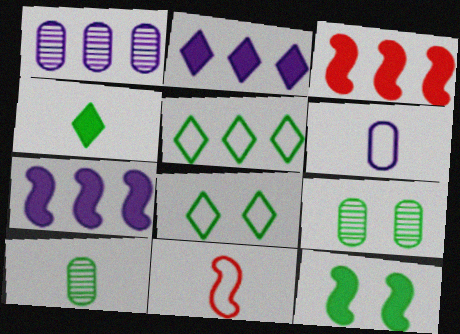[[1, 3, 5], 
[2, 9, 11], 
[5, 10, 12], 
[8, 9, 12]]